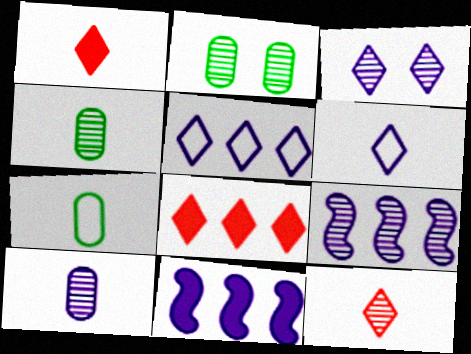[[2, 9, 12], 
[3, 9, 10]]